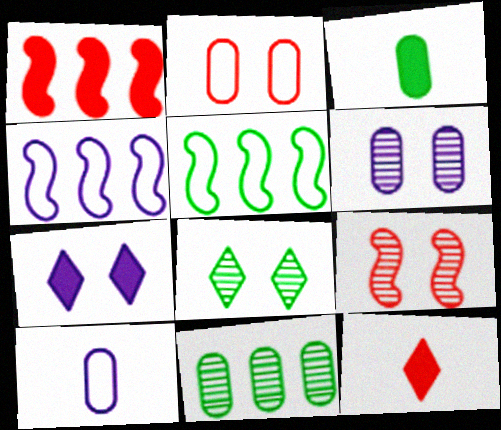[[1, 3, 7], 
[1, 8, 10], 
[3, 5, 8], 
[5, 6, 12], 
[6, 8, 9]]